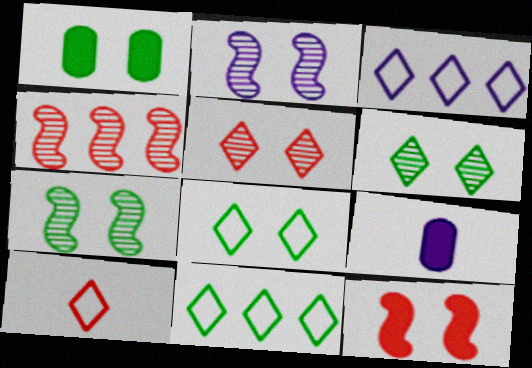[[1, 7, 8], 
[2, 3, 9], 
[3, 8, 10], 
[4, 8, 9]]